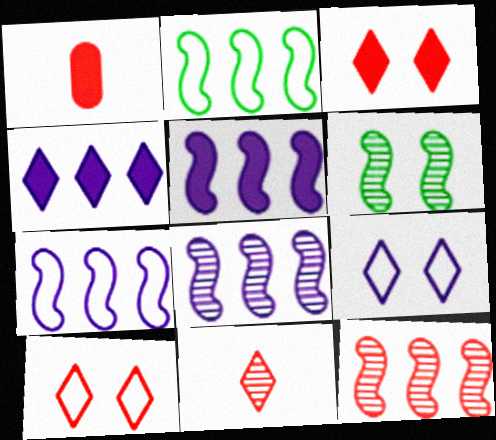[[1, 10, 12], 
[2, 5, 12], 
[5, 7, 8]]